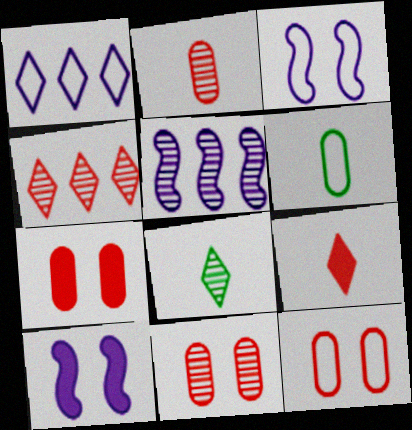[[4, 6, 10], 
[5, 8, 11], 
[7, 11, 12]]